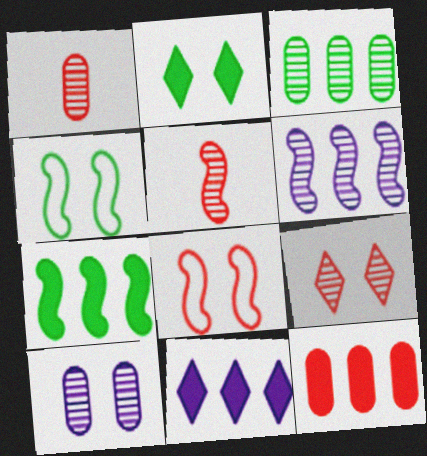[[1, 3, 10], 
[1, 4, 11], 
[2, 8, 10], 
[7, 11, 12]]